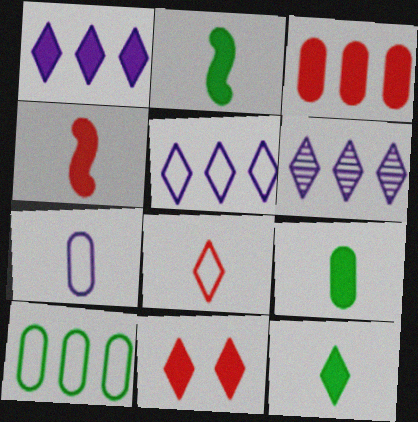[[1, 5, 6], 
[1, 11, 12], 
[2, 9, 12], 
[3, 4, 11]]